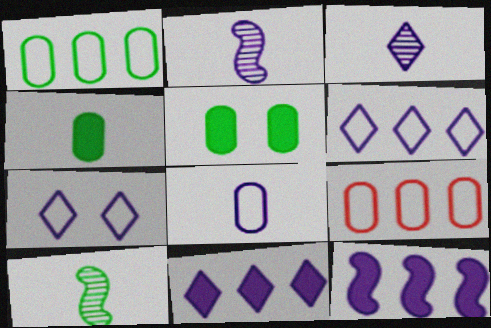[[3, 7, 11]]